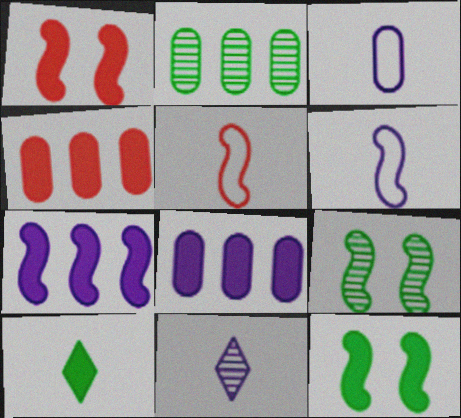[[1, 8, 10], 
[5, 7, 9]]